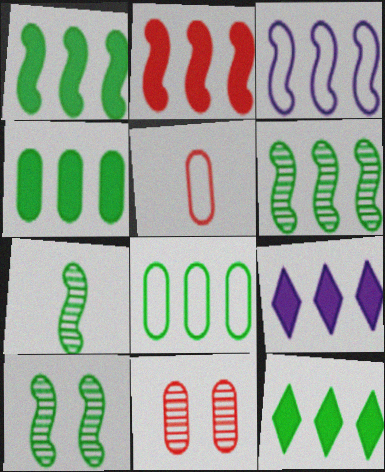[[1, 4, 12], 
[2, 3, 6], 
[2, 4, 9], 
[5, 9, 10], 
[6, 7, 10], 
[6, 8, 12]]